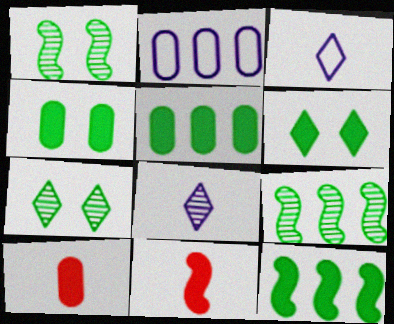[[2, 7, 11]]